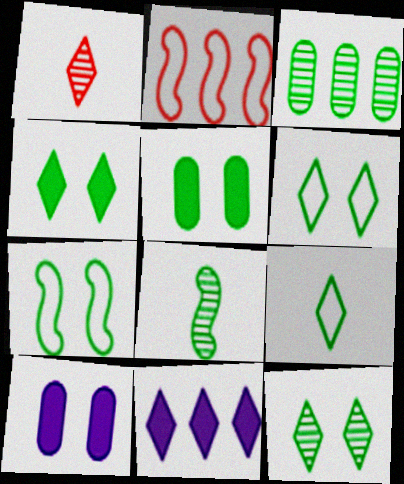[[1, 6, 11], 
[2, 3, 11], 
[3, 8, 12], 
[4, 6, 12], 
[5, 7, 12]]